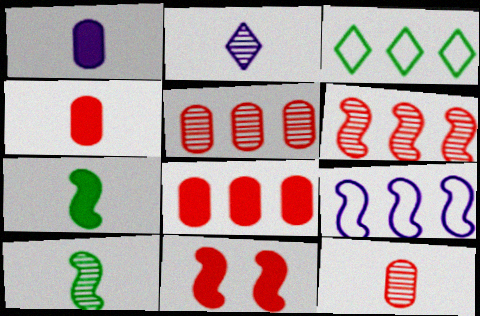[[2, 10, 12], 
[9, 10, 11]]